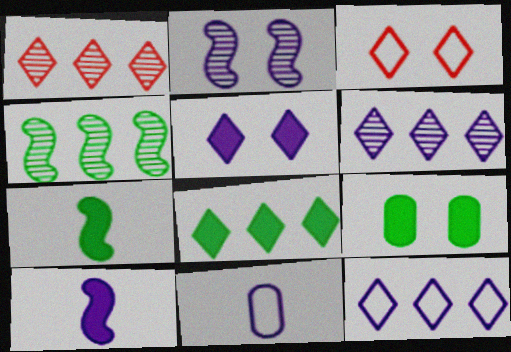[[1, 8, 12], 
[2, 3, 9], 
[7, 8, 9]]